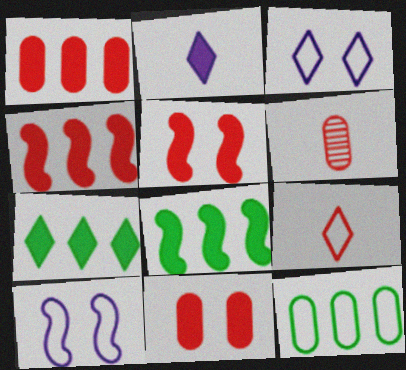[[2, 8, 11], 
[3, 6, 8], 
[6, 7, 10], 
[9, 10, 12]]